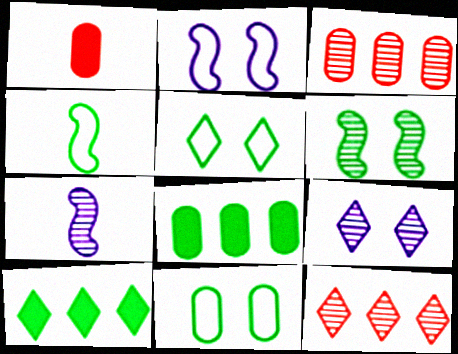[]